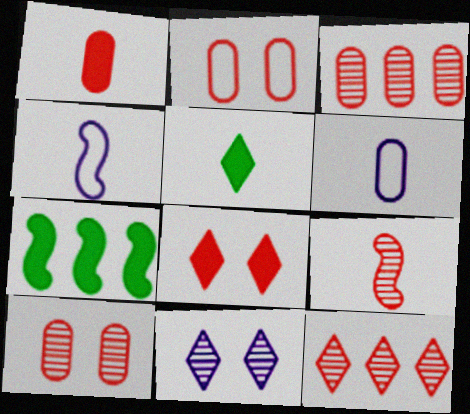[[1, 2, 3], 
[5, 6, 9], 
[9, 10, 12]]